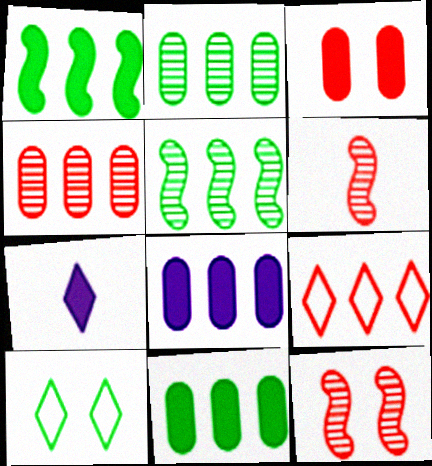[[1, 3, 7], 
[3, 6, 9], 
[5, 8, 9], 
[6, 8, 10]]